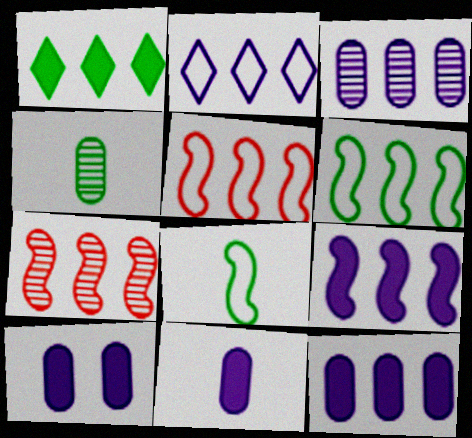[[1, 3, 5], 
[2, 3, 9], 
[6, 7, 9], 
[10, 11, 12]]